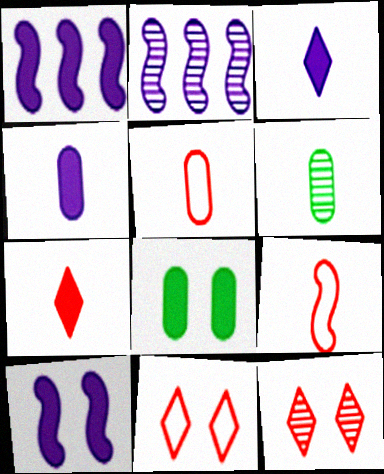[[1, 6, 11], 
[1, 7, 8], 
[2, 6, 12], 
[3, 6, 9], 
[4, 5, 6]]